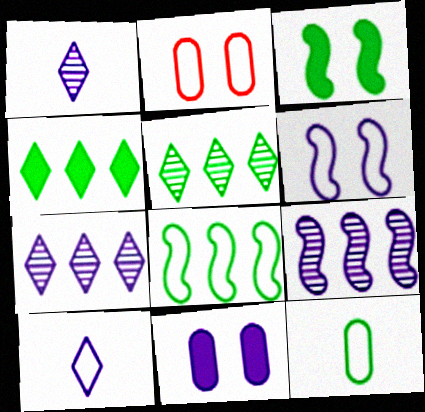[[2, 8, 10], 
[3, 5, 12], 
[9, 10, 11]]